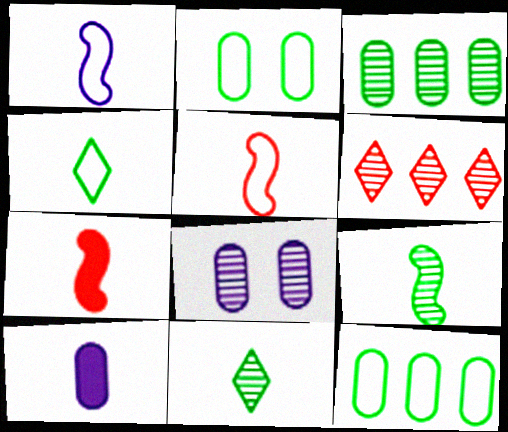[[1, 7, 9], 
[5, 10, 11], 
[6, 8, 9]]